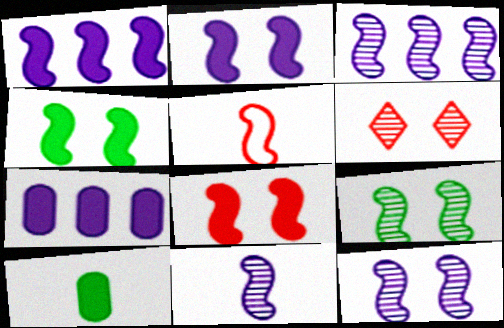[[1, 5, 9], 
[2, 4, 8], 
[3, 4, 5], 
[3, 11, 12]]